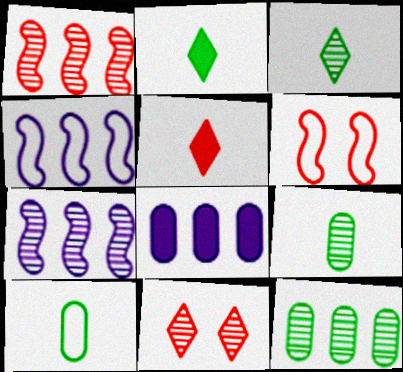[[3, 6, 8], 
[7, 9, 11]]